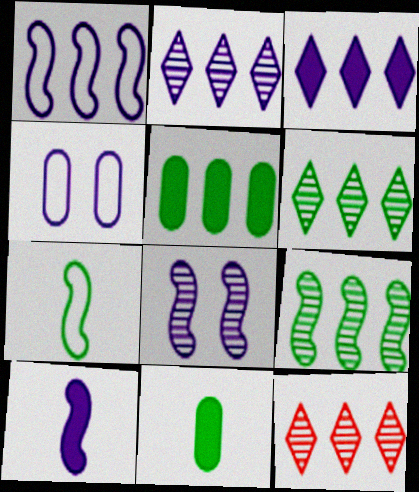[[1, 5, 12], 
[1, 8, 10], 
[2, 4, 10], 
[2, 6, 12]]